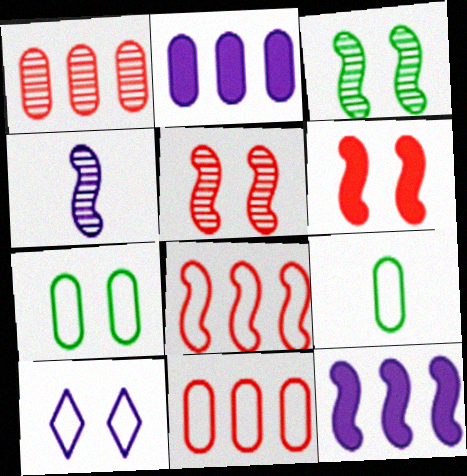[[2, 4, 10], 
[8, 9, 10]]